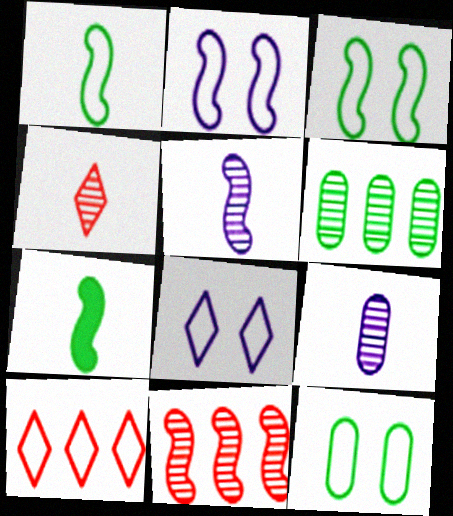[[2, 7, 11]]